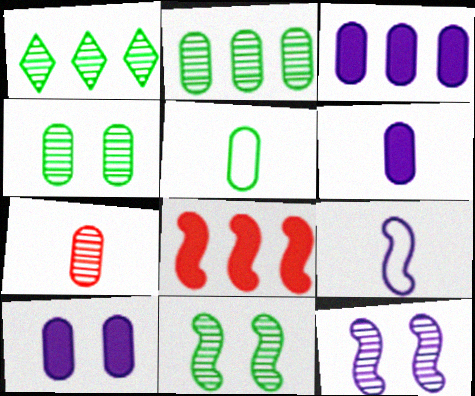[[1, 7, 12], 
[3, 6, 10], 
[5, 6, 7], 
[8, 9, 11]]